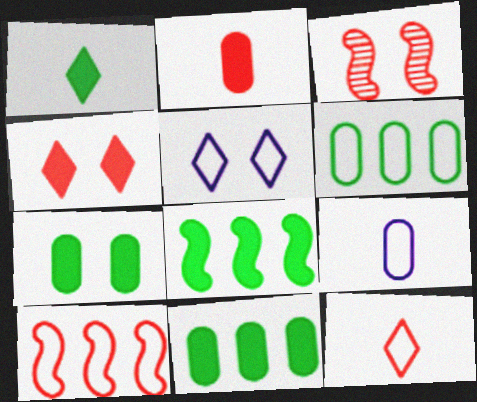[[1, 7, 8], 
[3, 5, 7]]